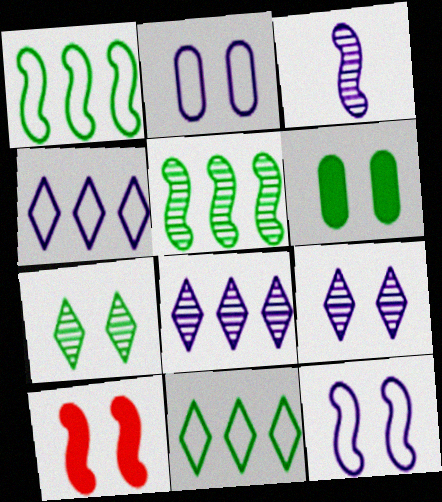[[1, 3, 10], 
[2, 7, 10]]